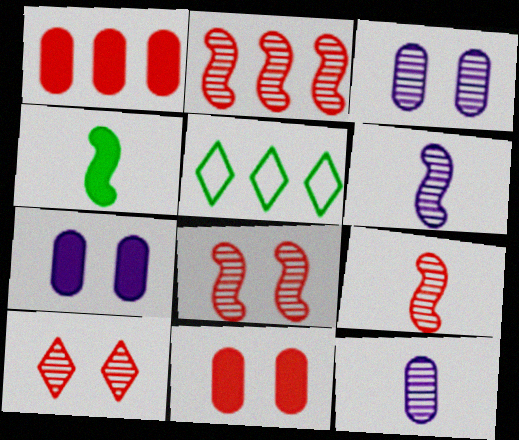[[2, 8, 9], 
[5, 6, 11], 
[5, 7, 9]]